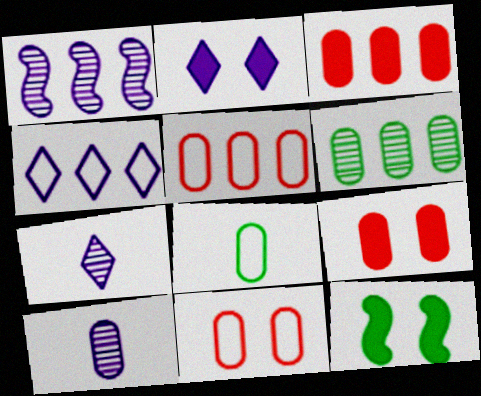[[2, 4, 7], 
[2, 9, 12], 
[5, 7, 12]]